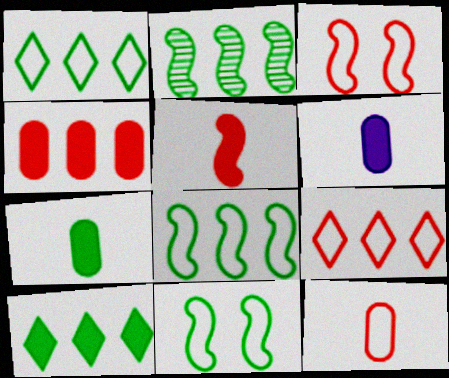[[3, 9, 12]]